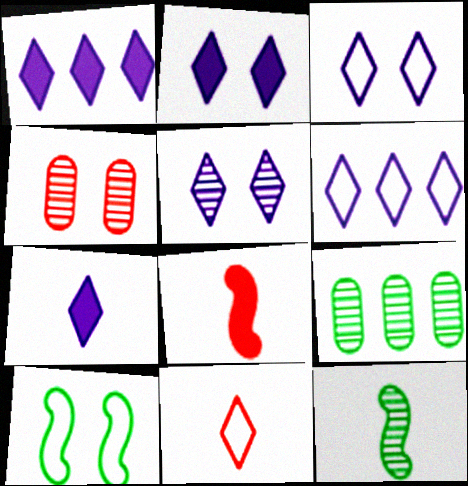[[1, 2, 7], 
[2, 3, 5], 
[2, 4, 10], 
[3, 8, 9], 
[5, 6, 7]]